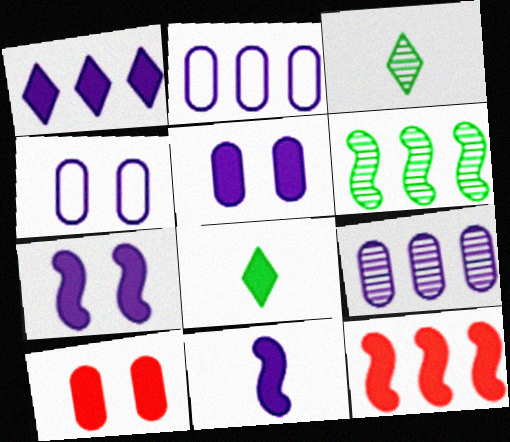[[1, 5, 11], 
[3, 4, 12], 
[5, 8, 12]]